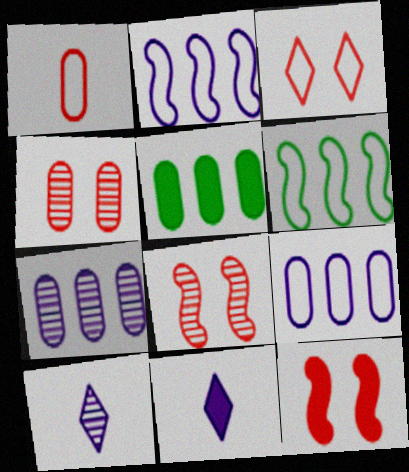[[3, 4, 12], 
[4, 6, 11], 
[5, 11, 12]]